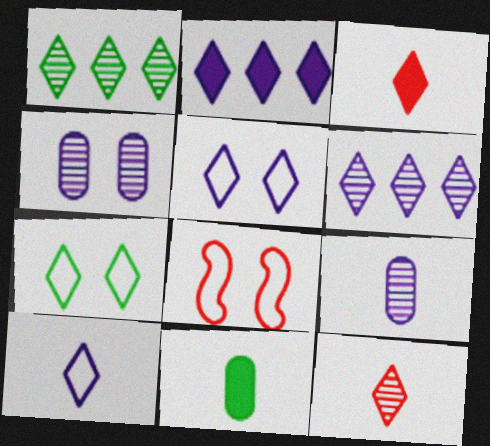[[1, 3, 5], 
[2, 7, 12], 
[3, 6, 7], 
[6, 8, 11]]